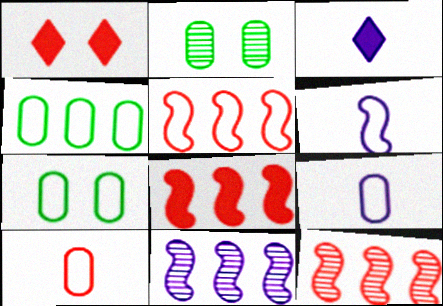[[1, 10, 12], 
[2, 3, 5], 
[3, 7, 12], 
[5, 8, 12]]